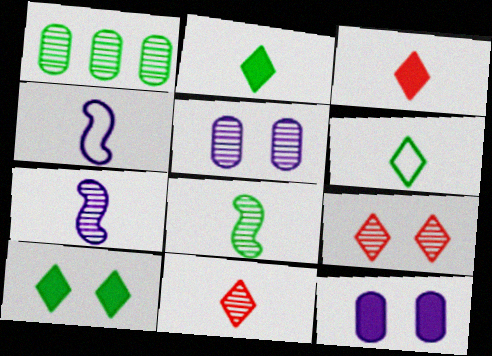[[1, 7, 9]]